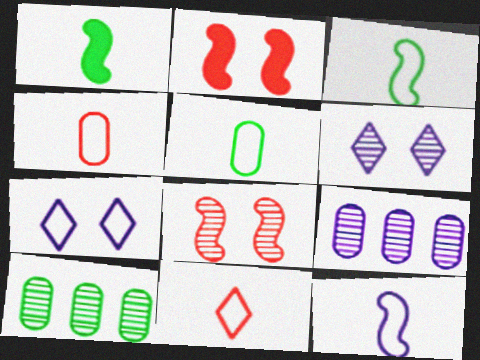[[5, 11, 12]]